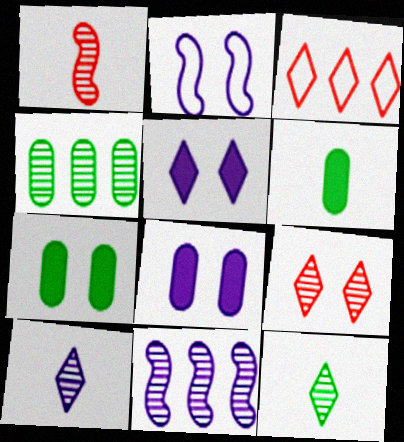[[2, 7, 9], 
[3, 5, 12]]